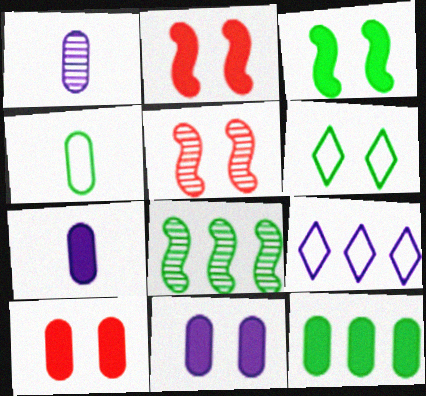[[5, 6, 11], 
[7, 10, 12]]